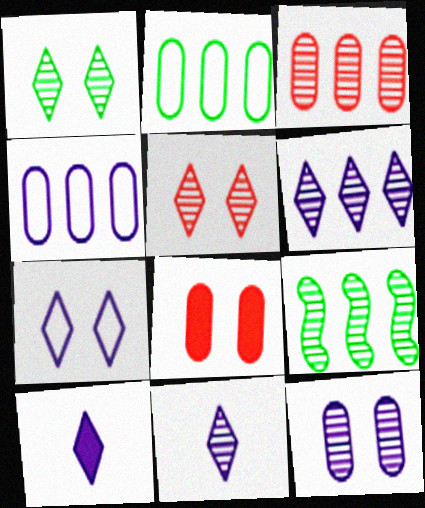[[3, 6, 9], 
[6, 7, 10]]